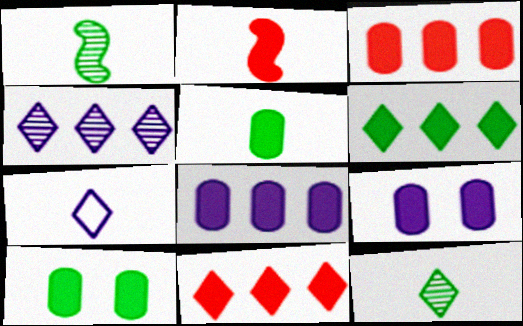[[2, 6, 9], 
[3, 5, 9]]